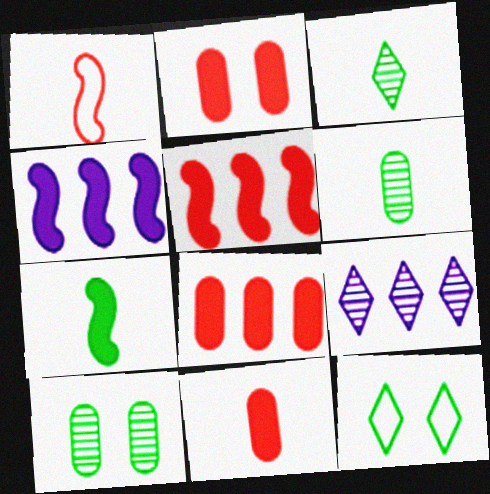[[2, 8, 11]]